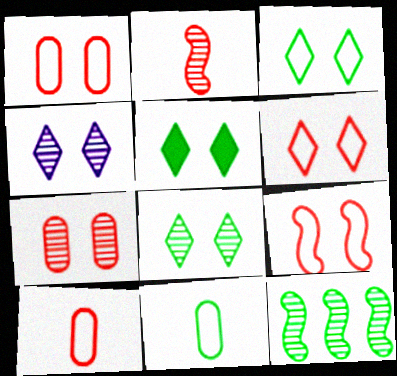[[1, 6, 9], 
[3, 5, 8], 
[4, 5, 6], 
[5, 11, 12]]